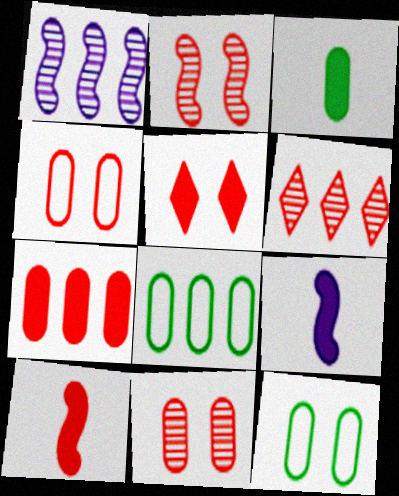[[2, 4, 5], 
[4, 6, 10], 
[5, 7, 10], 
[6, 9, 12]]